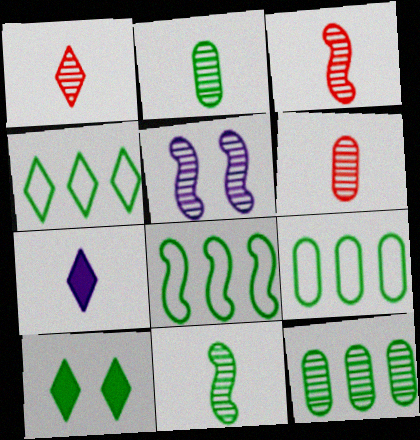[[1, 3, 6], 
[1, 5, 12], 
[2, 8, 10], 
[4, 8, 9], 
[9, 10, 11]]